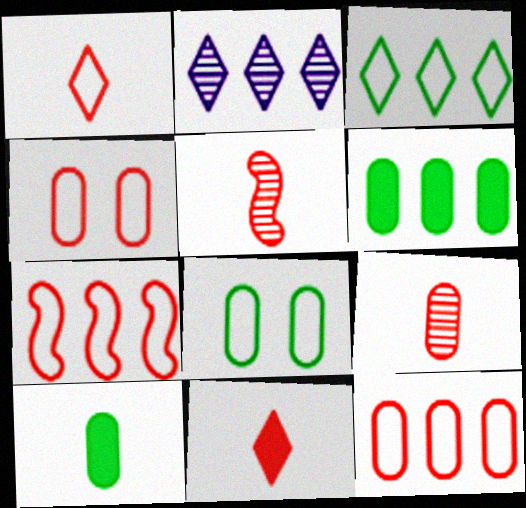[[1, 4, 7], 
[2, 6, 7]]